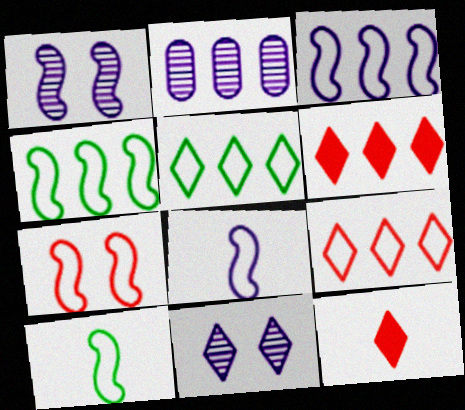[[2, 4, 6], 
[3, 7, 10], 
[4, 7, 8], 
[5, 11, 12]]